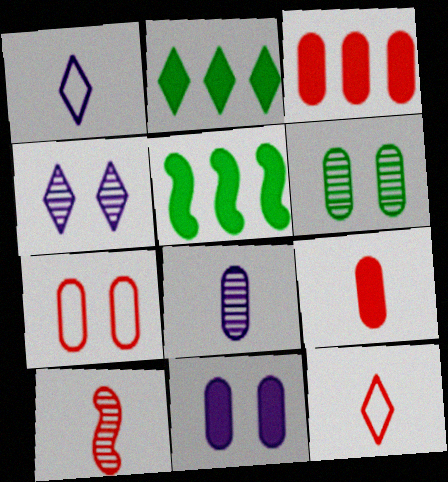[[2, 4, 12], 
[6, 7, 11], 
[9, 10, 12]]